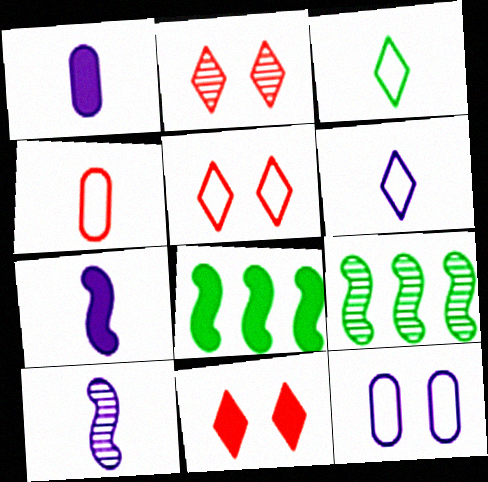[[1, 5, 9], 
[1, 6, 10], 
[1, 8, 11], 
[2, 5, 11]]